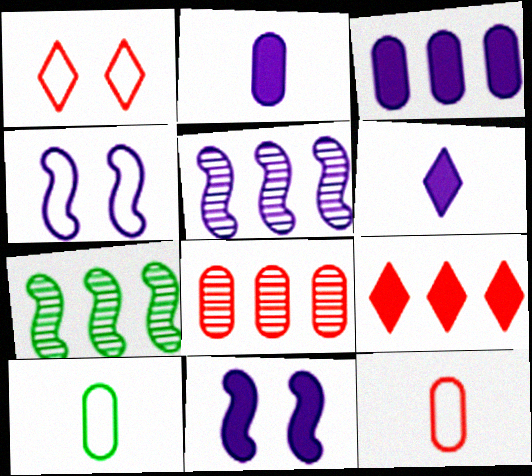[[1, 2, 7], 
[3, 6, 11]]